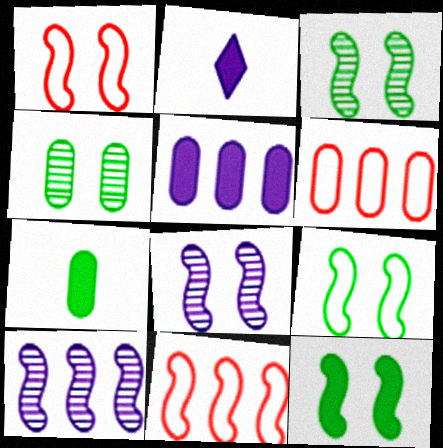[[1, 8, 12], 
[2, 3, 6], 
[2, 4, 11], 
[3, 9, 12]]